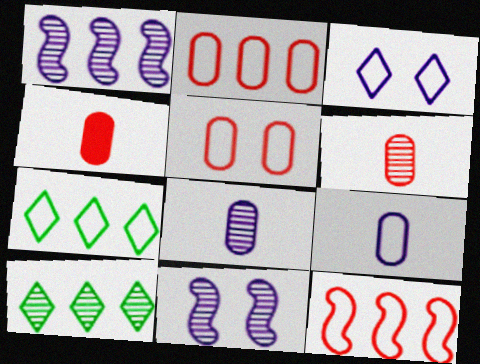[[4, 7, 11], 
[6, 10, 11]]